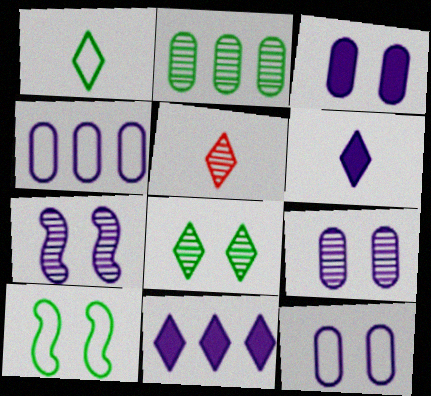[[1, 5, 6], 
[2, 5, 7], 
[3, 9, 12], 
[4, 6, 7]]